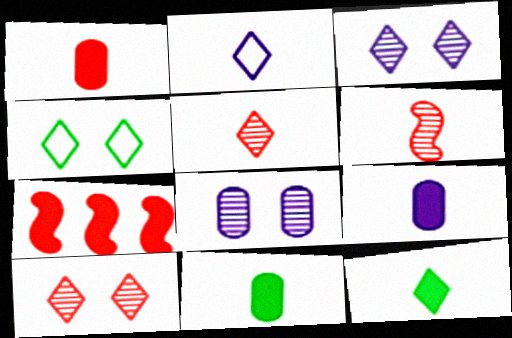[[1, 9, 11], 
[2, 5, 12], 
[2, 6, 11]]